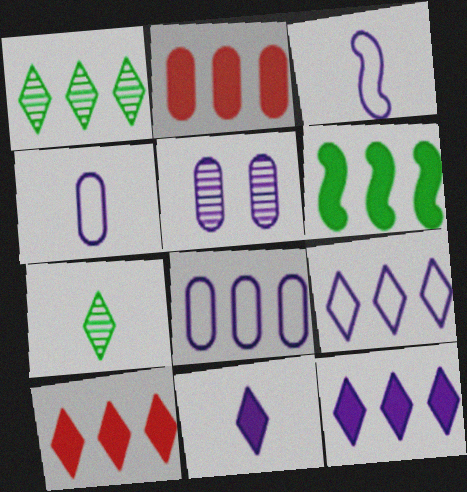[[1, 9, 10], 
[2, 6, 12], 
[3, 5, 12]]